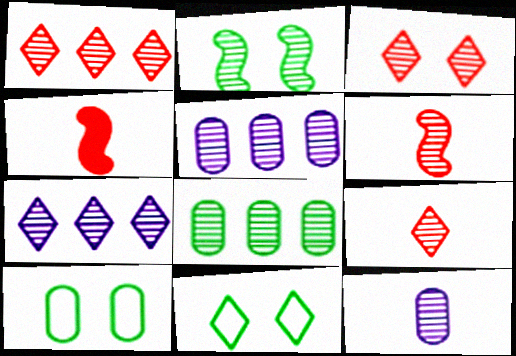[[1, 2, 12], 
[1, 3, 9], 
[2, 5, 9], 
[4, 5, 11], 
[4, 7, 10]]